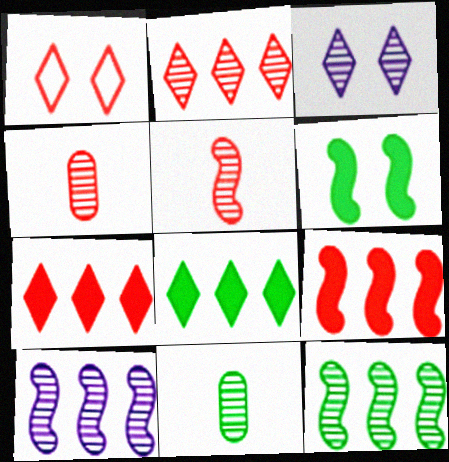[[1, 4, 9], 
[3, 4, 12]]